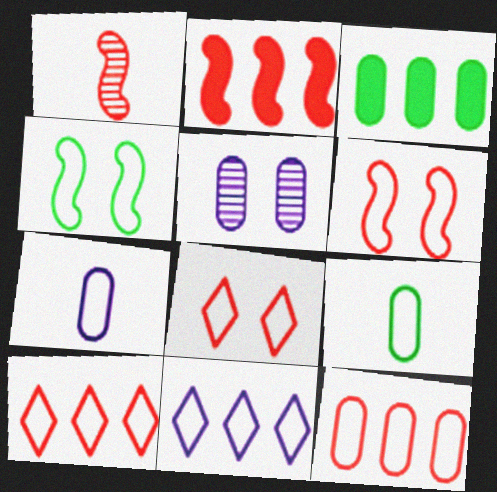[[1, 2, 6], 
[4, 7, 10], 
[6, 9, 11]]